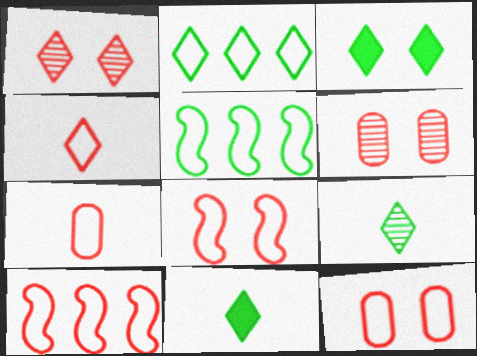[[2, 3, 9], 
[4, 10, 12]]